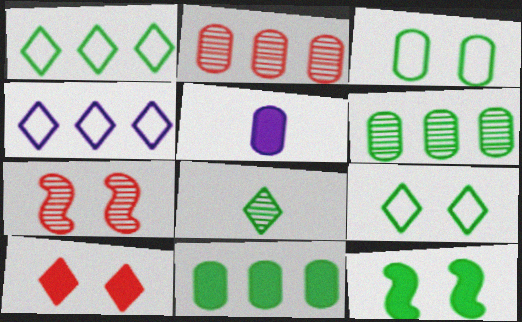[[1, 5, 7], 
[2, 3, 5], 
[4, 8, 10]]